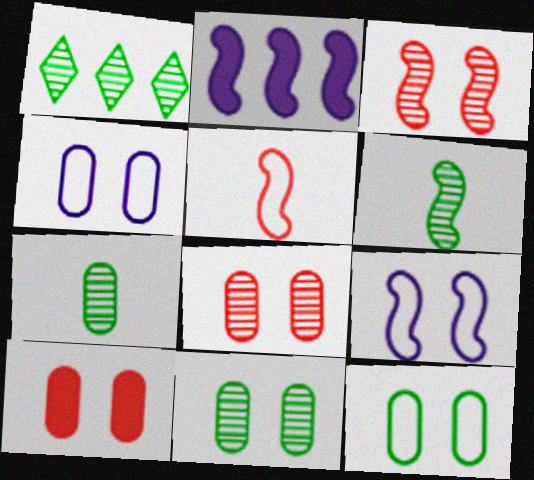[[1, 6, 11], 
[4, 10, 11]]